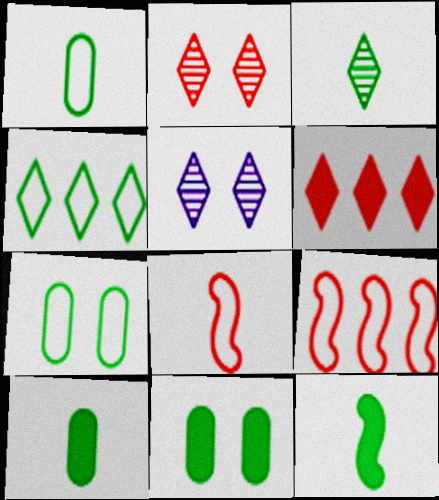[[1, 3, 12], 
[5, 9, 10]]